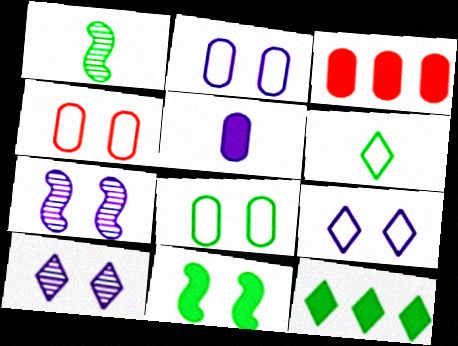[[1, 3, 9], 
[1, 8, 12], 
[2, 4, 8], 
[3, 6, 7], 
[4, 10, 11]]